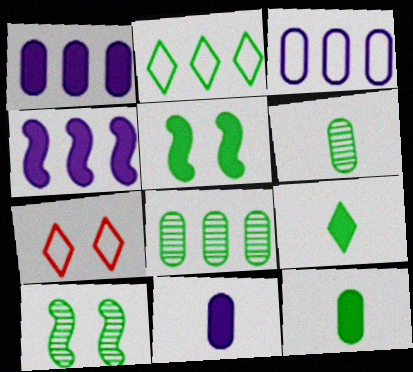[[2, 5, 6], 
[2, 10, 12], 
[4, 6, 7]]